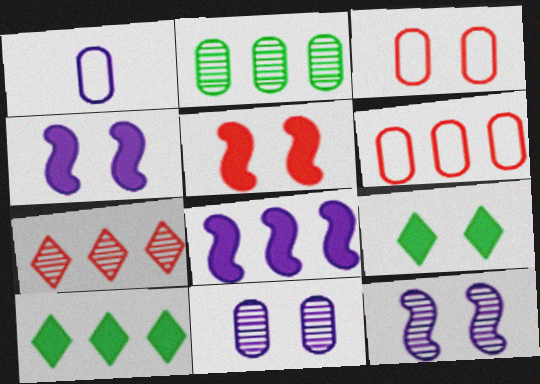[[3, 9, 12]]